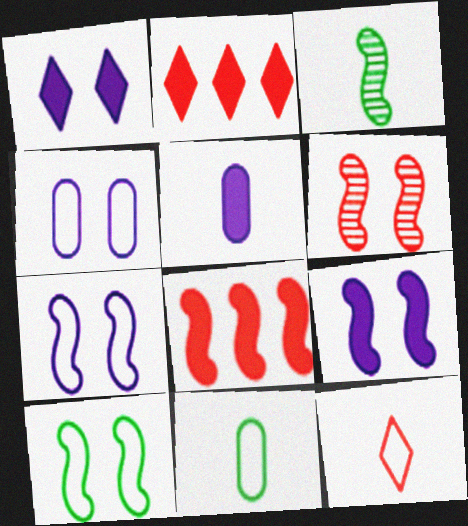[[2, 3, 4], 
[3, 5, 12], 
[3, 7, 8], 
[6, 9, 10]]